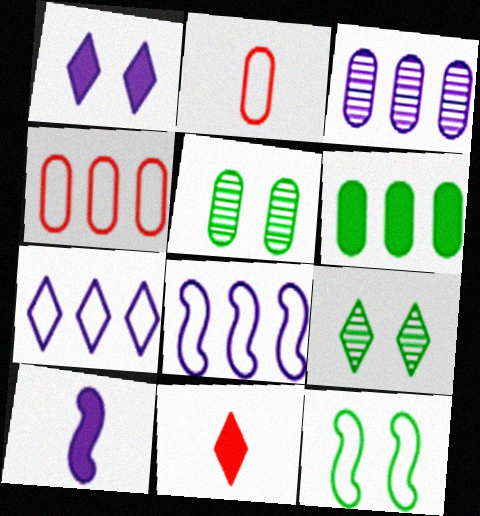[[2, 7, 12], 
[3, 4, 6], 
[3, 11, 12], 
[4, 9, 10], 
[5, 8, 11], 
[7, 9, 11]]